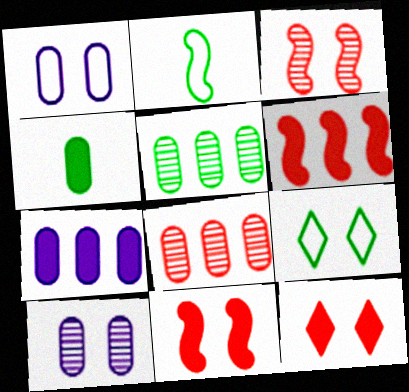[[1, 4, 8], 
[9, 10, 11]]